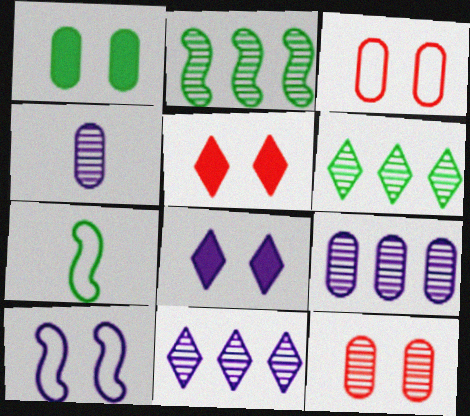[[1, 6, 7], 
[5, 7, 9]]